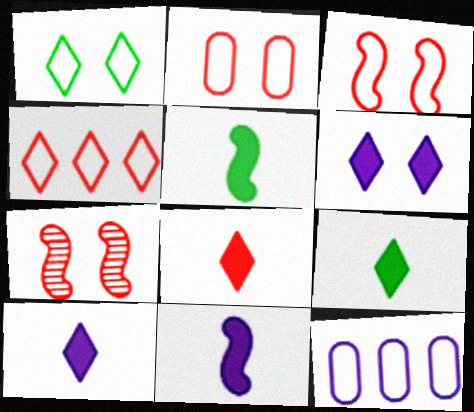[[7, 9, 12], 
[8, 9, 10]]